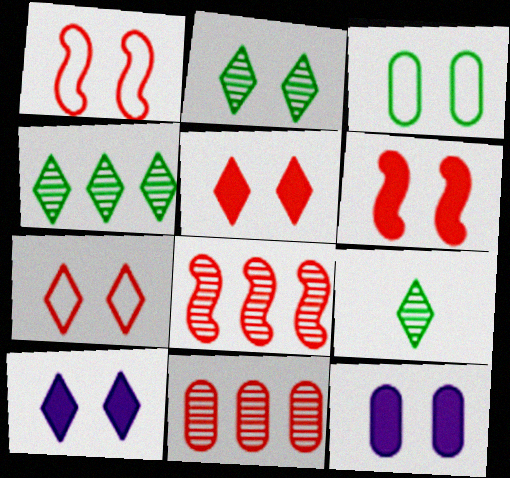[[1, 2, 12], 
[2, 4, 9], 
[2, 7, 10]]